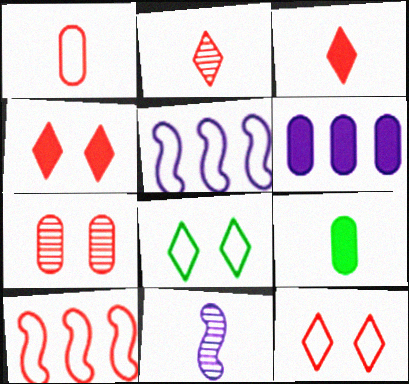[[1, 5, 8], 
[1, 10, 12], 
[3, 7, 10]]